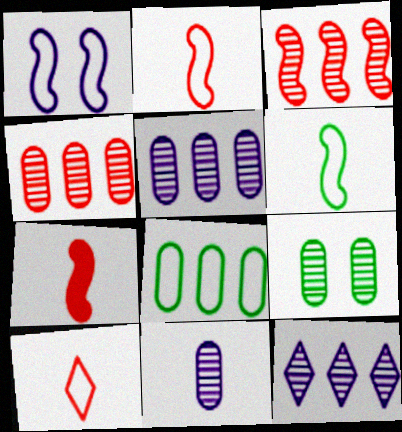[[1, 8, 10], 
[4, 9, 11]]